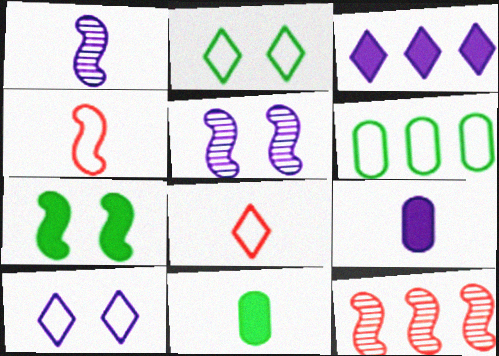[[1, 8, 11], 
[2, 9, 12], 
[3, 6, 12], 
[4, 6, 10], 
[10, 11, 12]]